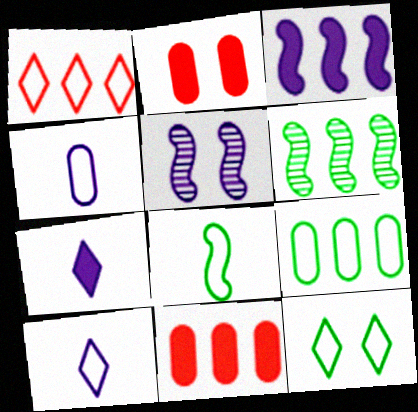[[1, 10, 12], 
[2, 5, 12], 
[2, 6, 10], 
[8, 9, 12]]